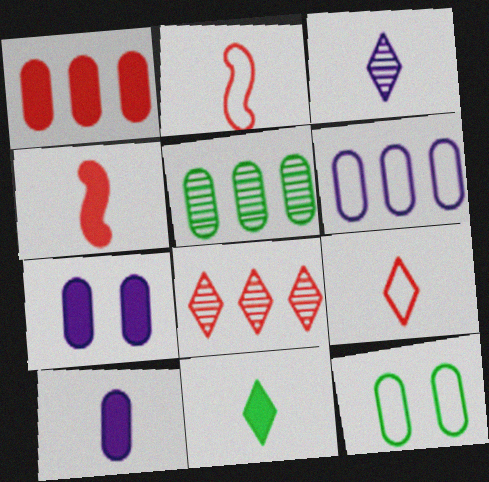[[1, 5, 6], 
[3, 9, 11], 
[4, 10, 11]]